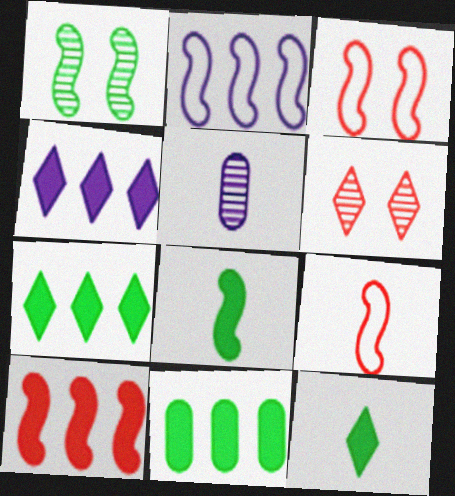[[3, 5, 7], 
[4, 10, 11], 
[5, 9, 12]]